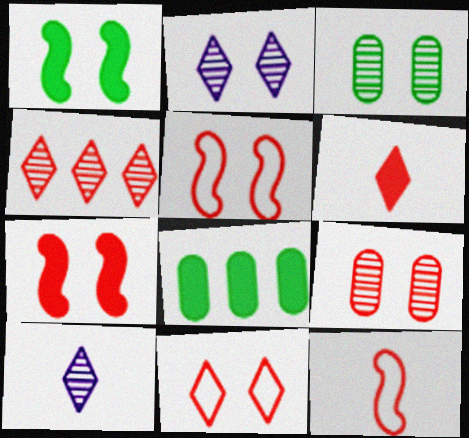[[2, 8, 12], 
[4, 6, 11], 
[5, 8, 10], 
[7, 9, 11]]